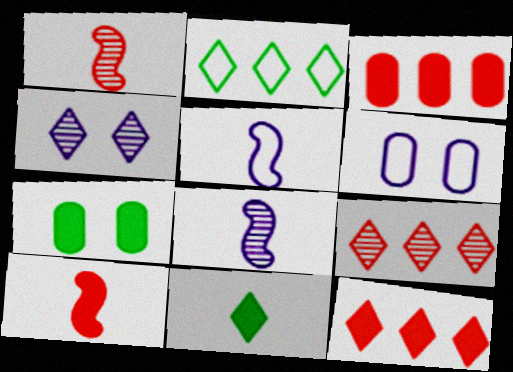[[5, 7, 9]]